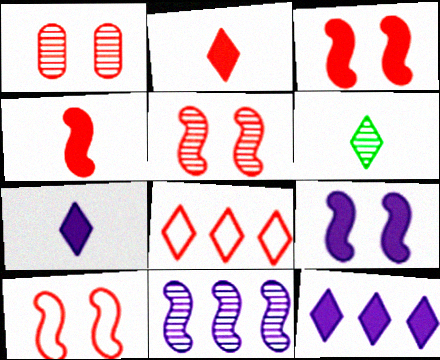[[1, 4, 8], 
[1, 6, 11], 
[3, 5, 10]]